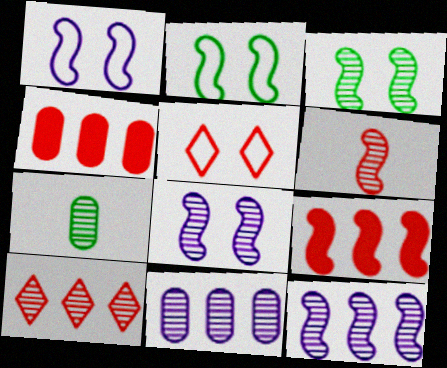[[3, 6, 12], 
[4, 5, 6], 
[7, 8, 10]]